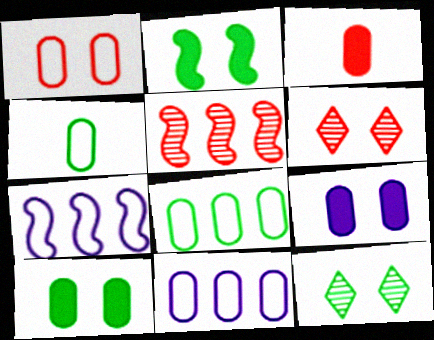[[1, 4, 11], 
[3, 7, 12]]